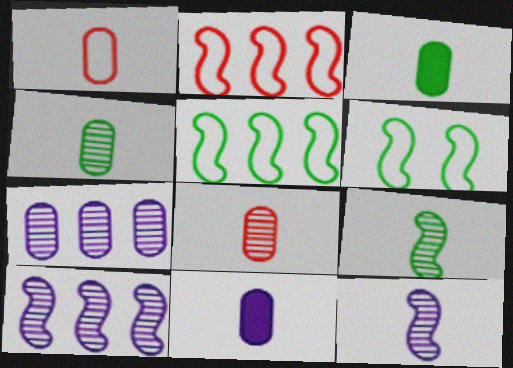[[1, 4, 11]]